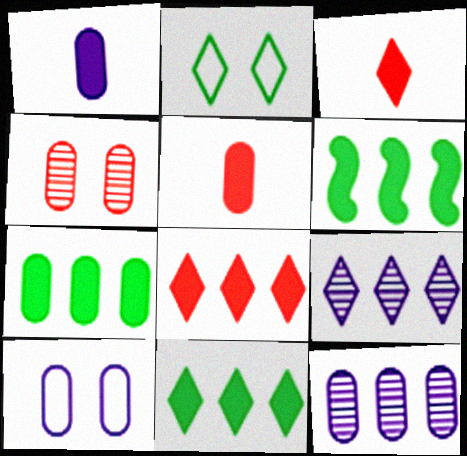[[1, 10, 12], 
[2, 3, 9], 
[6, 7, 11]]